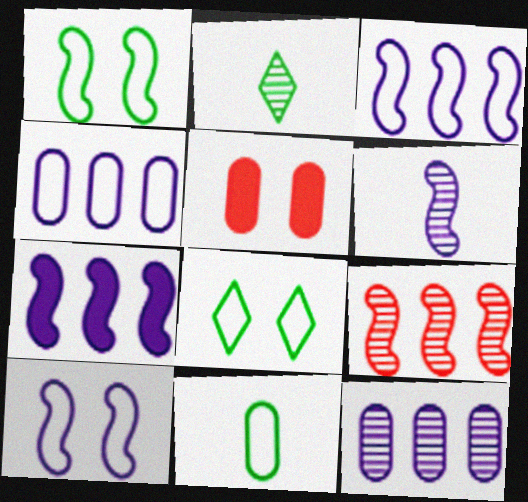[[2, 3, 5], 
[5, 11, 12], 
[6, 7, 10]]